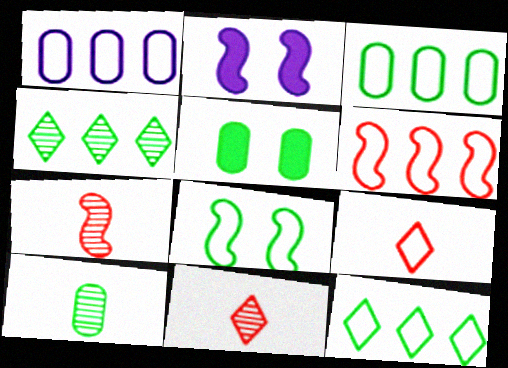[[1, 6, 12], 
[1, 8, 9], 
[2, 3, 11], 
[3, 5, 10]]